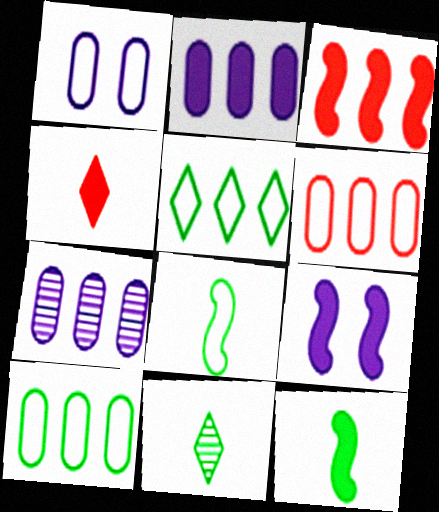[[1, 3, 11], 
[3, 5, 7], 
[3, 9, 12], 
[6, 9, 11]]